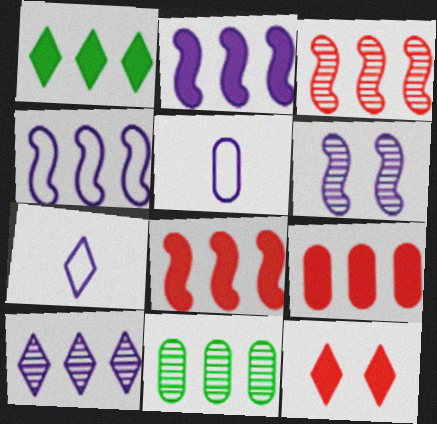[[1, 2, 9], 
[3, 10, 11]]